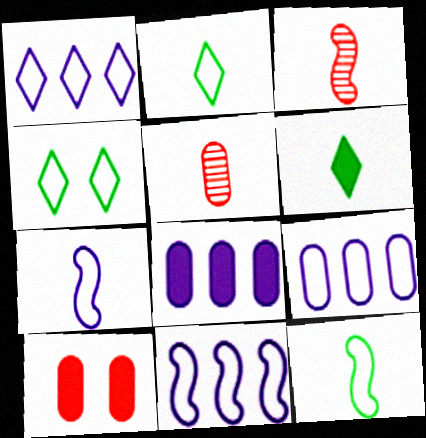[[1, 9, 11], 
[3, 4, 8], 
[5, 6, 7]]